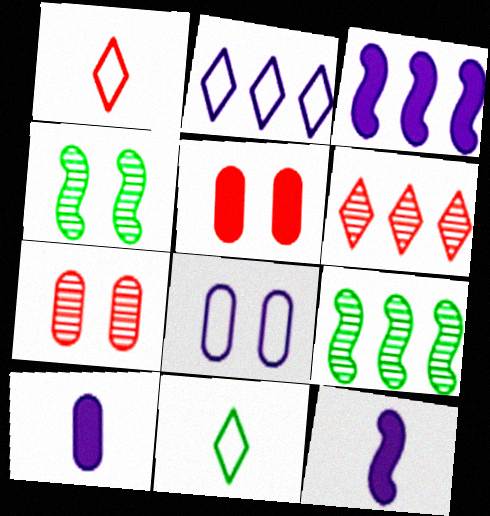[[3, 7, 11]]